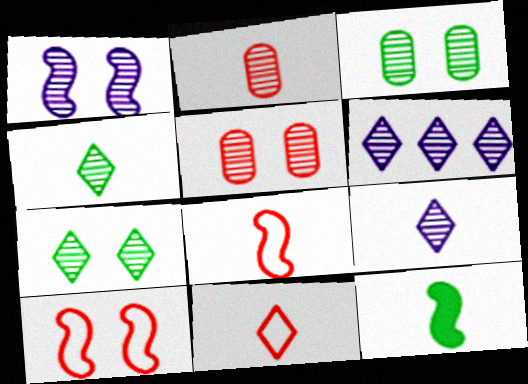[[1, 5, 7]]